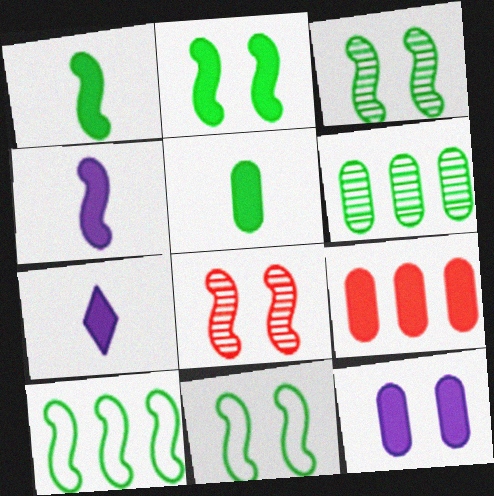[[1, 3, 10], 
[2, 3, 11], 
[2, 7, 9], 
[4, 8, 10], 
[5, 9, 12]]